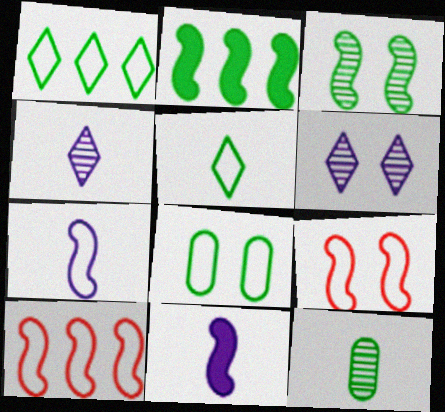[[3, 10, 11]]